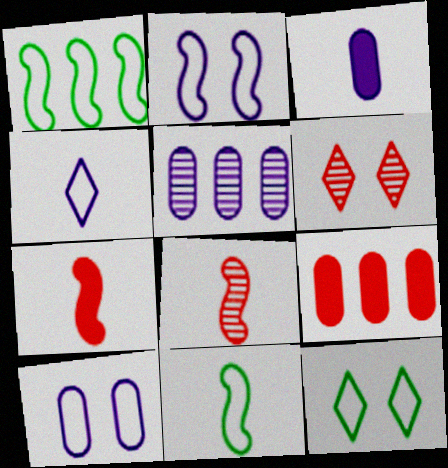[[1, 3, 6], 
[3, 5, 10], 
[5, 7, 12]]